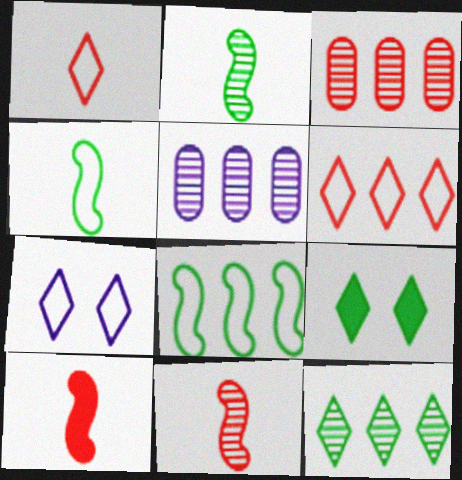[]